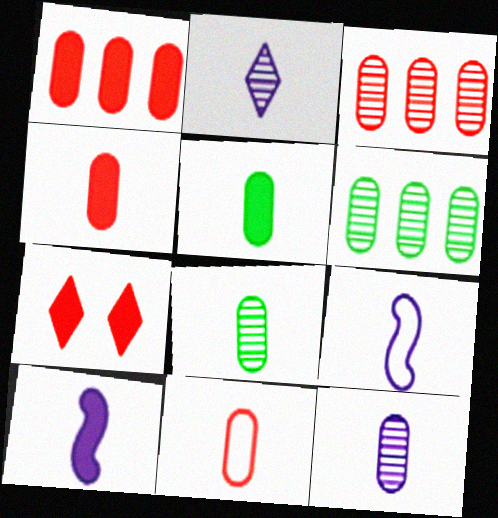[[5, 11, 12], 
[6, 7, 9]]